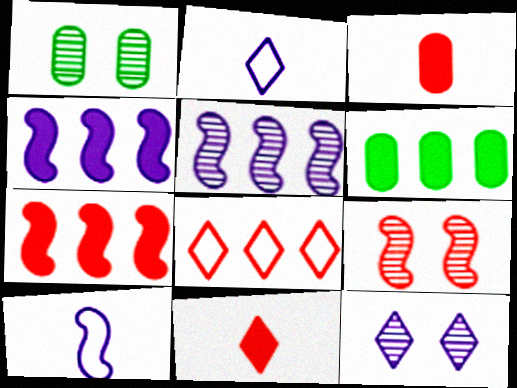[[1, 2, 7], 
[1, 9, 12], 
[2, 6, 9], 
[3, 8, 9], 
[5, 6, 8]]